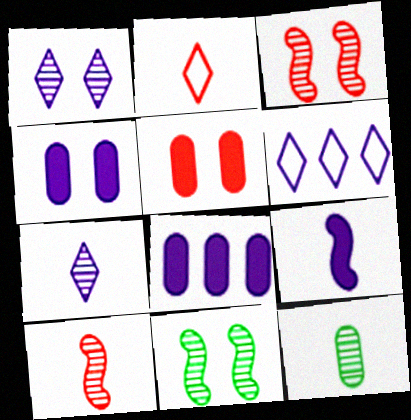[[2, 8, 11], 
[2, 9, 12], 
[7, 10, 12]]